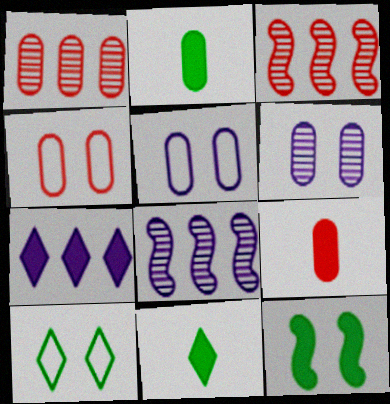[[1, 2, 5], 
[1, 4, 9], 
[3, 5, 11], 
[4, 8, 11], 
[7, 9, 12], 
[8, 9, 10]]